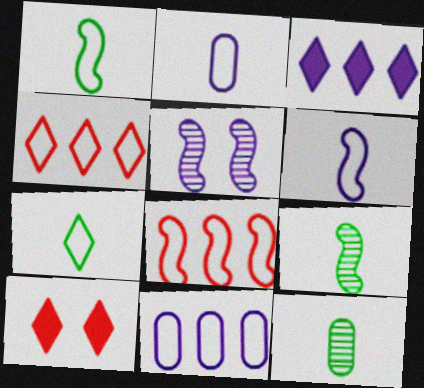[[2, 3, 5], 
[9, 10, 11]]